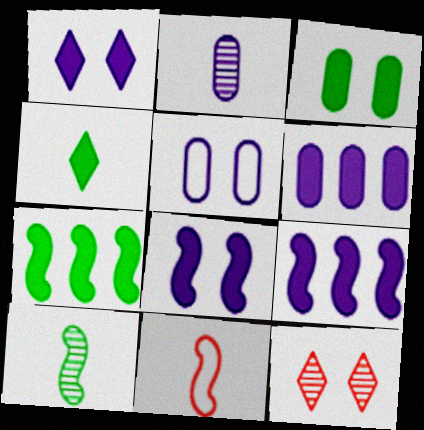[[2, 4, 11], 
[2, 5, 6], 
[3, 4, 7]]